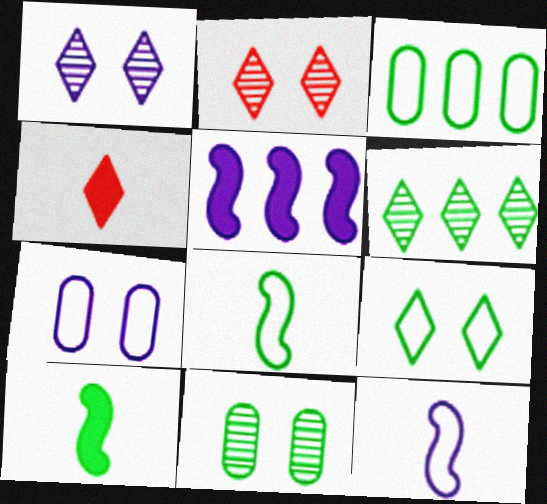[[3, 8, 9]]